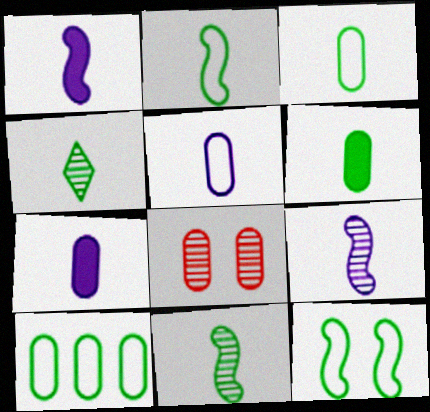[[2, 4, 6], 
[7, 8, 10]]